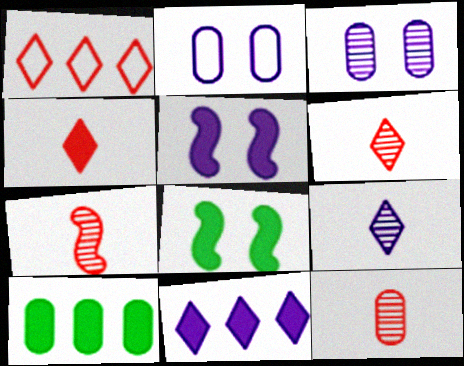[[2, 10, 12], 
[4, 5, 10], 
[6, 7, 12]]